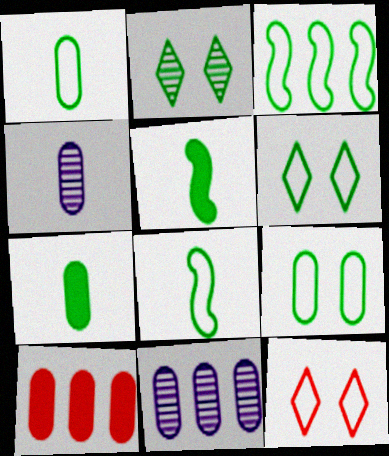[[1, 3, 6], 
[2, 3, 7], 
[4, 9, 10], 
[5, 11, 12]]